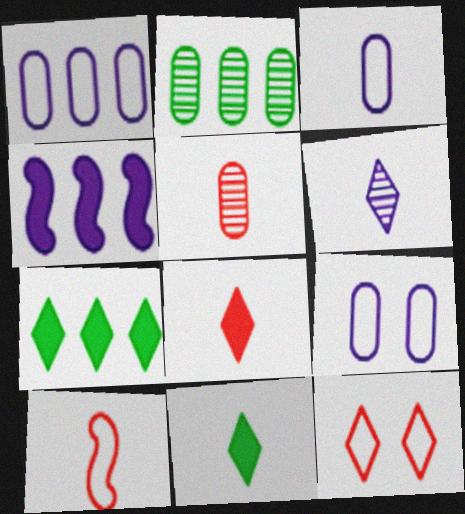[[1, 3, 9], 
[4, 6, 9], 
[5, 8, 10], 
[6, 7, 12]]